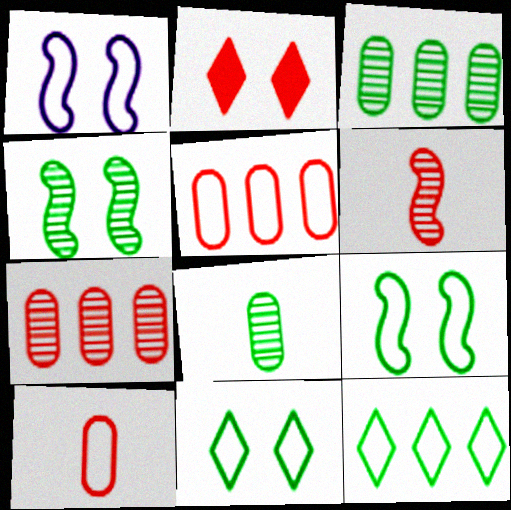[[1, 10, 12], 
[2, 5, 6]]